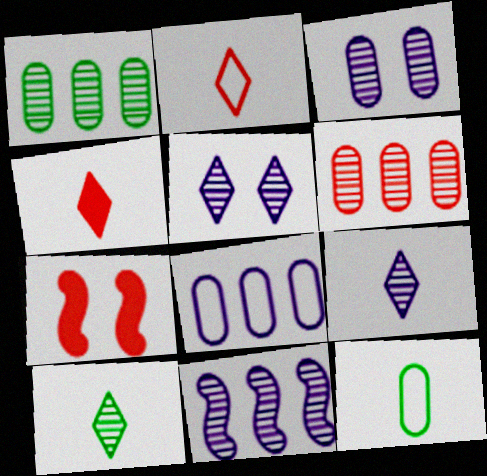[[2, 6, 7], 
[3, 9, 11], 
[7, 8, 10]]